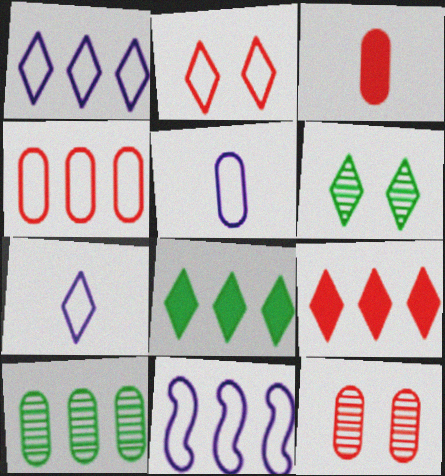[[3, 4, 12], 
[3, 6, 11], 
[6, 7, 9], 
[9, 10, 11]]